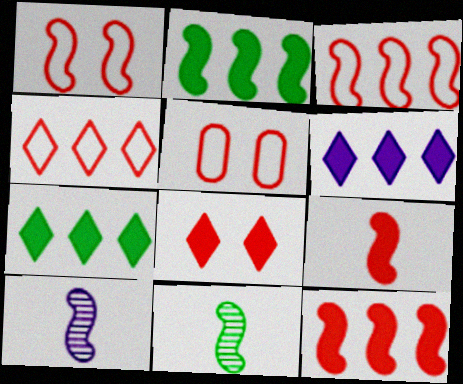[[1, 2, 10], 
[5, 6, 11], 
[5, 7, 10]]